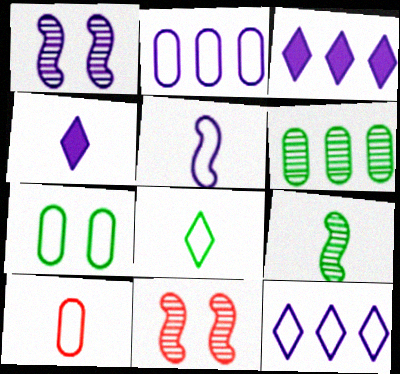[[1, 2, 4], 
[2, 7, 10], 
[4, 9, 10], 
[5, 8, 10]]